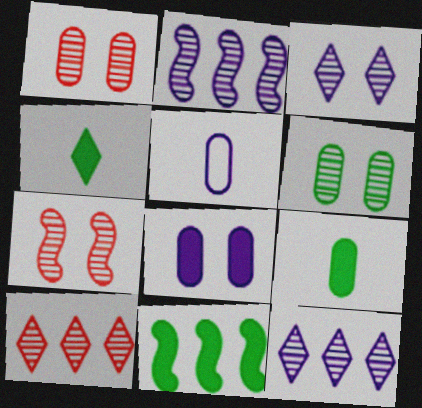[[3, 6, 7]]